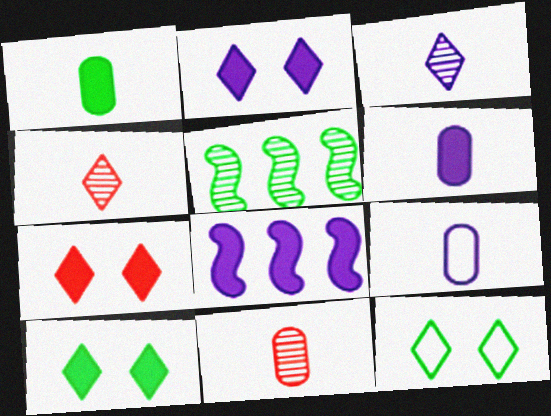[[1, 5, 12], 
[1, 7, 8], 
[1, 9, 11], 
[2, 6, 8], 
[2, 7, 10], 
[5, 7, 9], 
[8, 11, 12]]